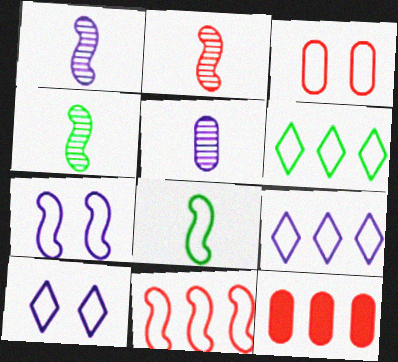[[1, 2, 4], 
[3, 8, 9], 
[4, 10, 12], 
[7, 8, 11]]